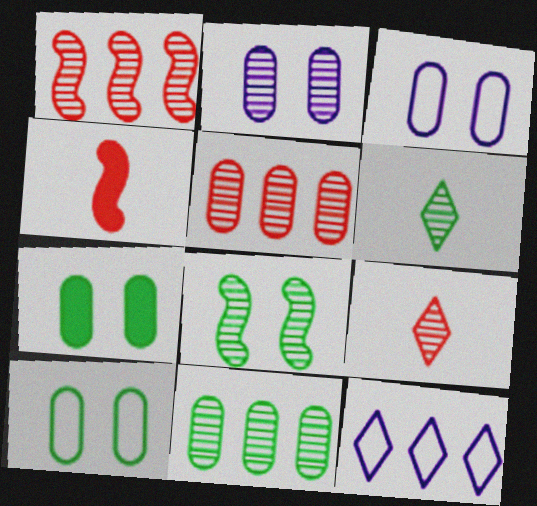[[1, 2, 6], 
[6, 8, 11]]